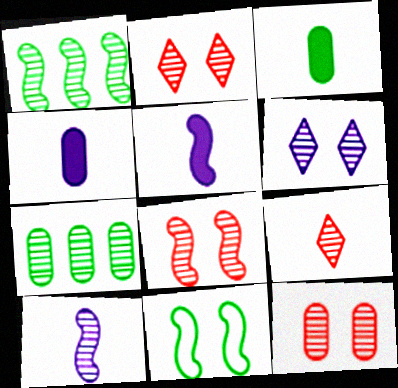[[1, 8, 10], 
[2, 7, 10], 
[2, 8, 12]]